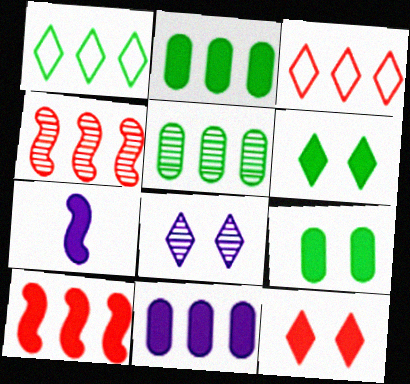[[1, 4, 11], 
[2, 7, 12]]